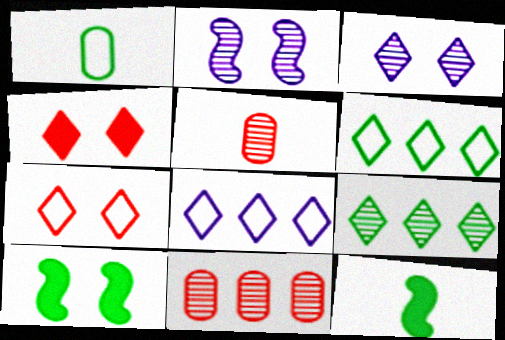[[1, 9, 10], 
[2, 5, 9], 
[5, 8, 10]]